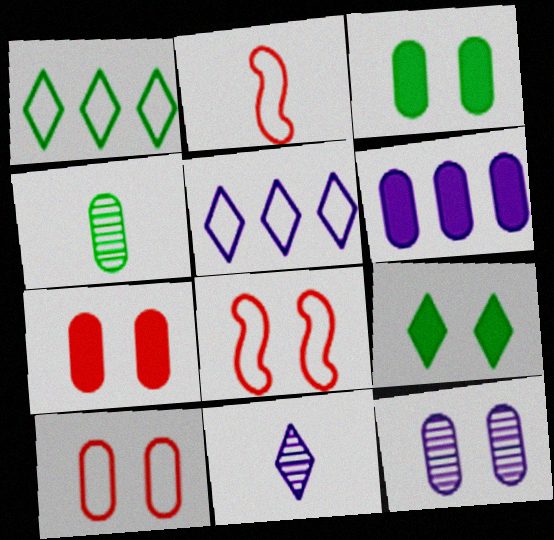[[3, 10, 12], 
[4, 6, 10], 
[8, 9, 12]]